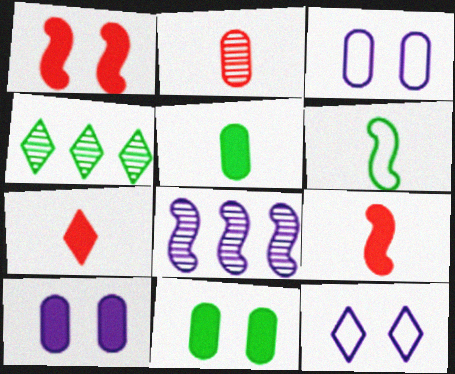[[1, 6, 8], 
[3, 4, 9], 
[4, 6, 11], 
[4, 7, 12]]